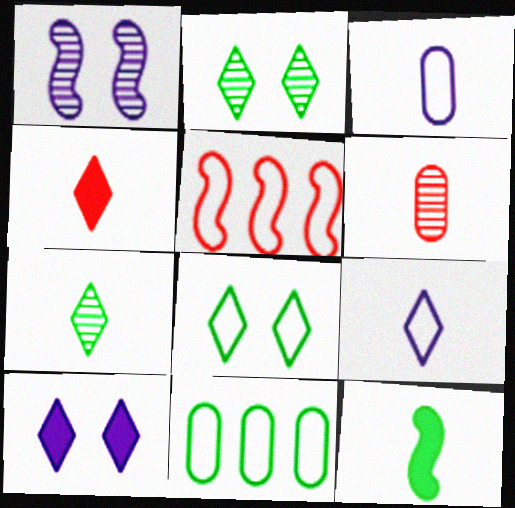[[1, 4, 11], 
[1, 5, 12], 
[2, 11, 12], 
[3, 5, 8], 
[4, 7, 9], 
[6, 9, 12]]